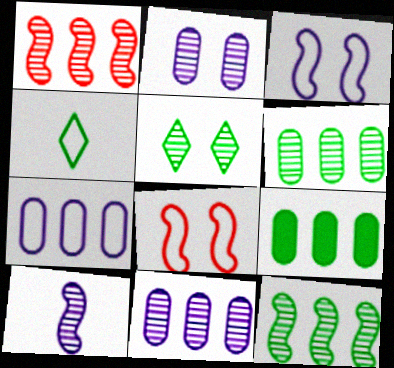[[4, 7, 8]]